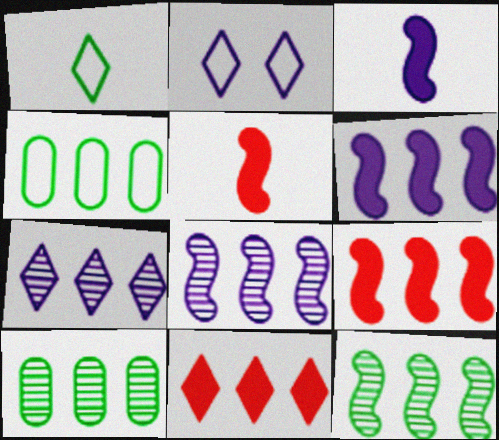[[2, 5, 10], 
[4, 7, 9], 
[4, 8, 11]]